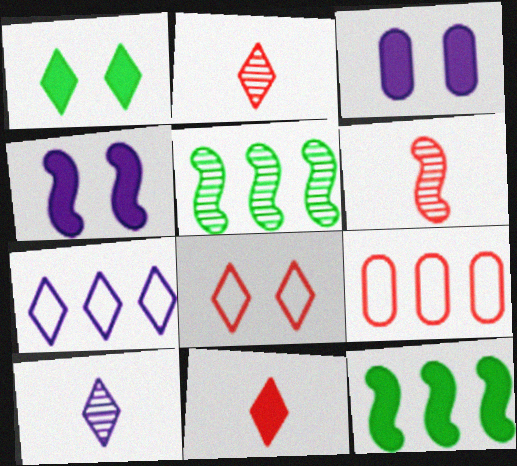[[1, 2, 7], 
[3, 11, 12]]